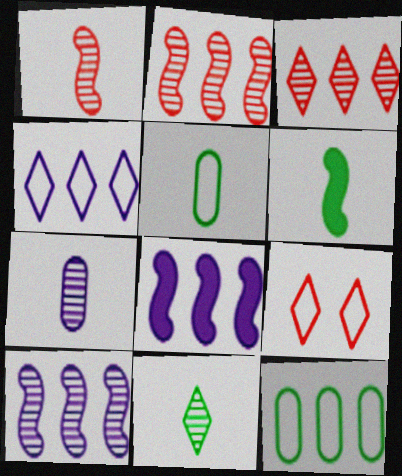[[1, 7, 11], 
[3, 8, 12], 
[5, 6, 11]]